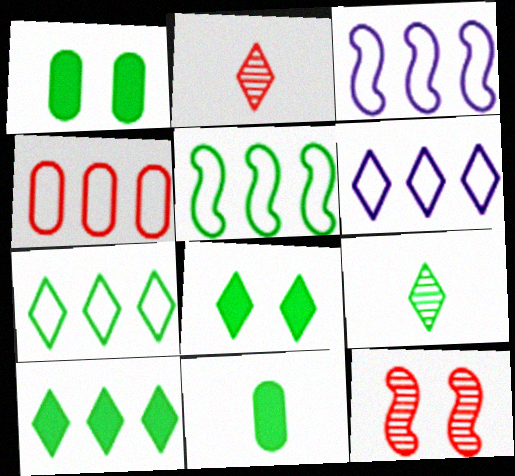[[1, 2, 3], 
[1, 5, 9], 
[2, 6, 8], 
[3, 4, 7], 
[4, 5, 6], 
[6, 11, 12], 
[7, 8, 9]]